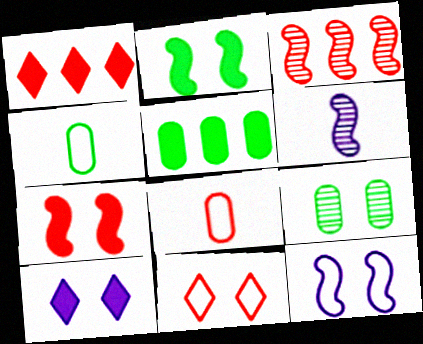[[3, 4, 10], 
[4, 5, 9], 
[5, 6, 11]]